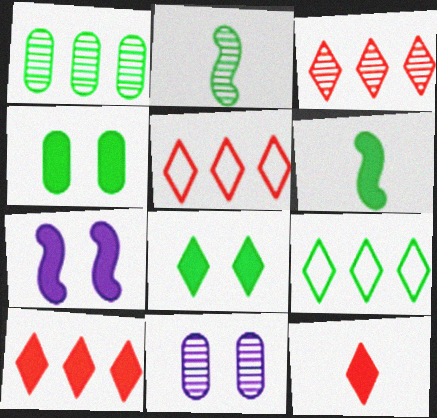[[2, 3, 11], 
[2, 4, 9], 
[3, 5, 10], 
[5, 6, 11]]